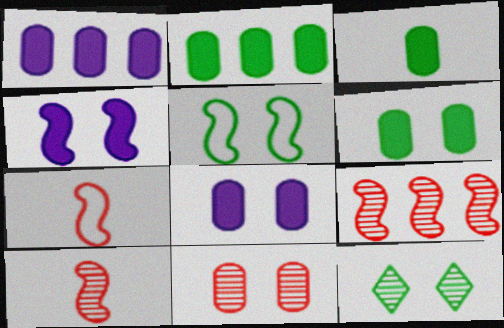[[1, 7, 12], 
[2, 3, 6], 
[5, 6, 12]]